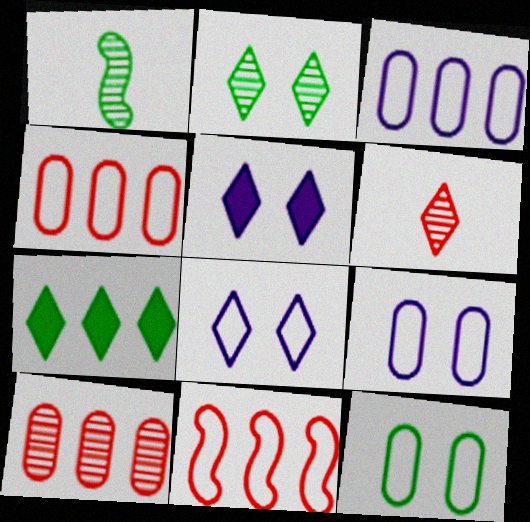[[1, 4, 5], 
[1, 7, 12], 
[6, 7, 8]]